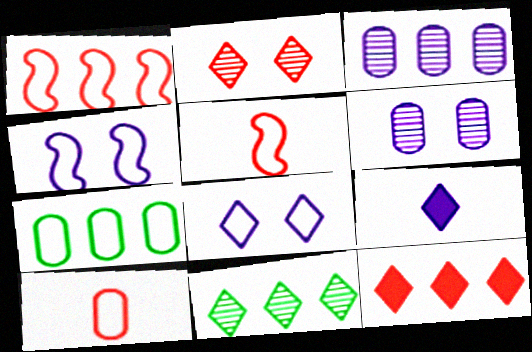[[3, 4, 9], 
[5, 7, 8]]